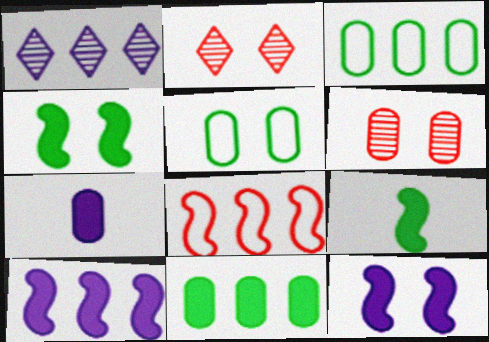[[1, 8, 11], 
[2, 5, 12], 
[3, 6, 7]]